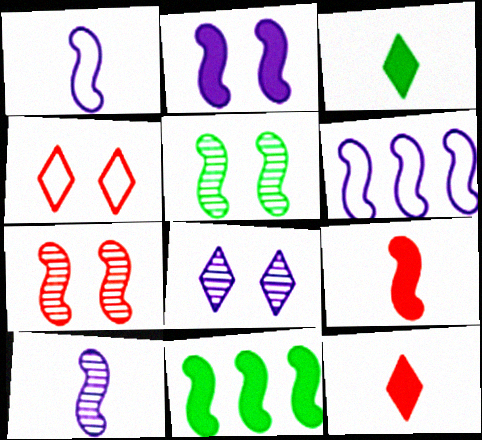[[1, 7, 11], 
[2, 6, 10], 
[2, 9, 11], 
[5, 6, 9]]